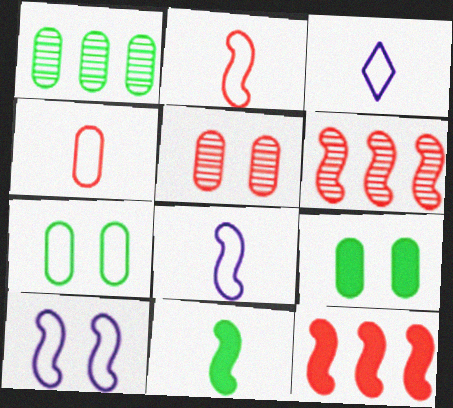[[3, 6, 9], 
[6, 10, 11]]